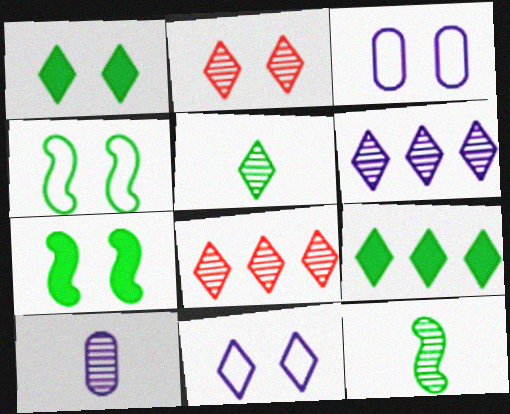[[1, 2, 11], 
[2, 3, 7], 
[2, 5, 6]]